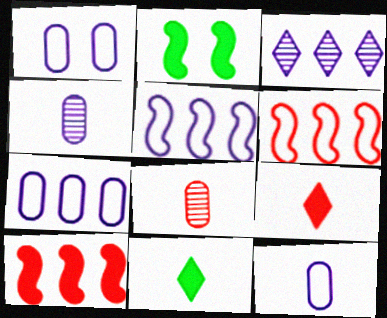[[1, 7, 12]]